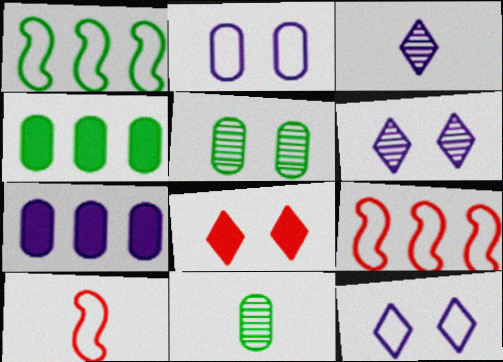[[4, 6, 10]]